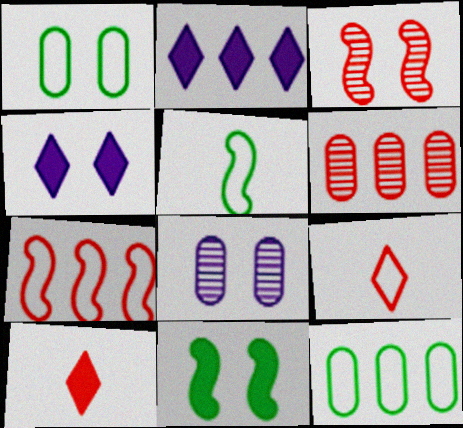[[1, 3, 4], 
[4, 5, 6]]